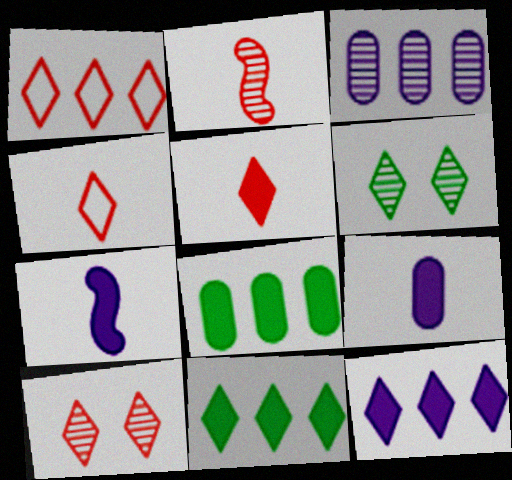[[1, 5, 10], 
[2, 3, 6], 
[4, 6, 12]]